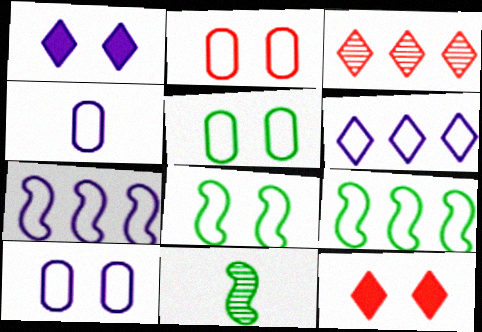[[2, 5, 10]]